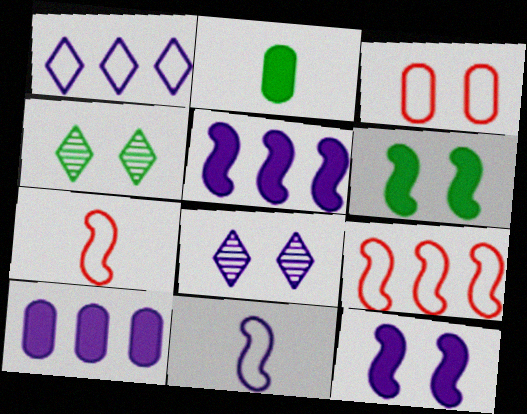[[2, 8, 9], 
[3, 4, 12], 
[3, 6, 8], 
[4, 7, 10], 
[8, 10, 11]]